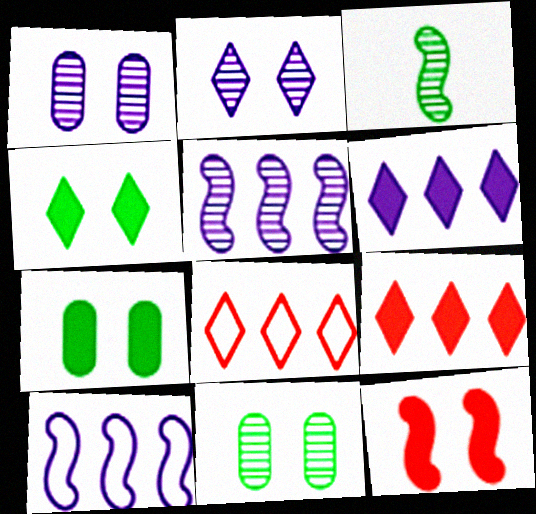[[3, 10, 12]]